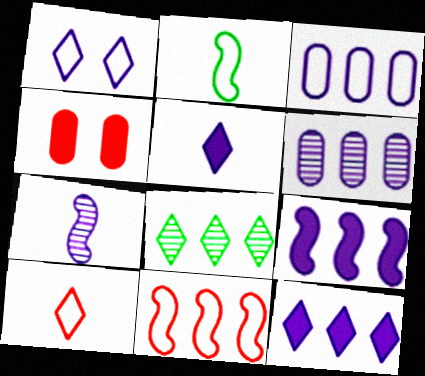[]